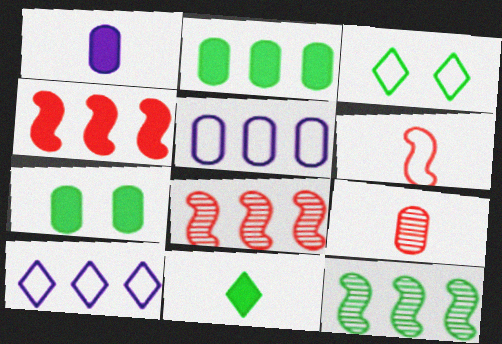[[1, 3, 8], 
[2, 8, 10], 
[3, 5, 6], 
[5, 7, 9]]